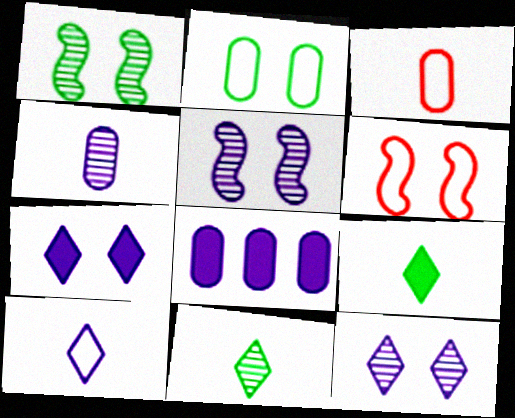[[5, 8, 10], 
[6, 8, 11]]